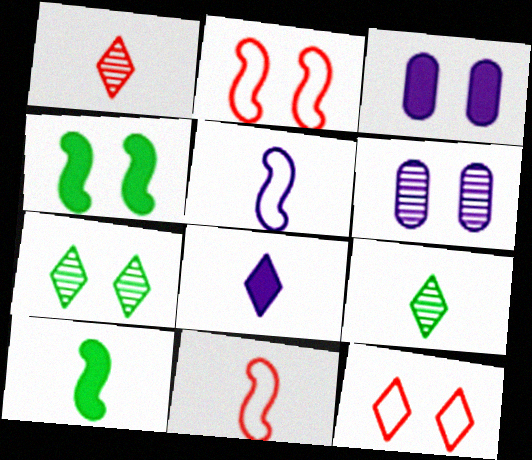[[2, 3, 7], 
[4, 6, 12]]